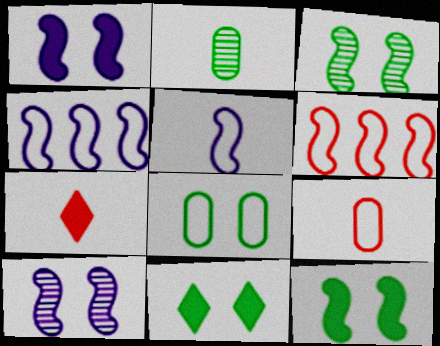[[2, 5, 7], 
[3, 8, 11]]